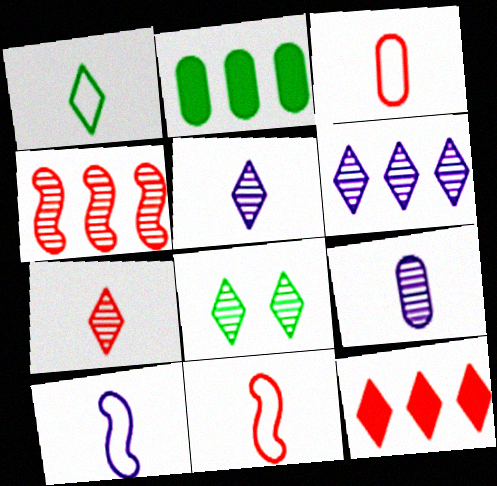[[1, 3, 10], 
[4, 8, 9], 
[6, 7, 8]]